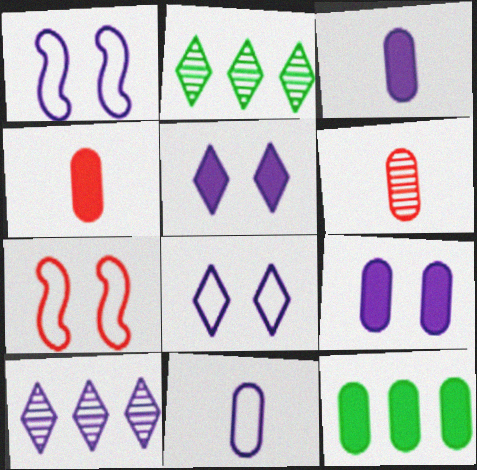[[1, 2, 4], 
[1, 3, 10], 
[2, 3, 7], 
[4, 9, 12]]